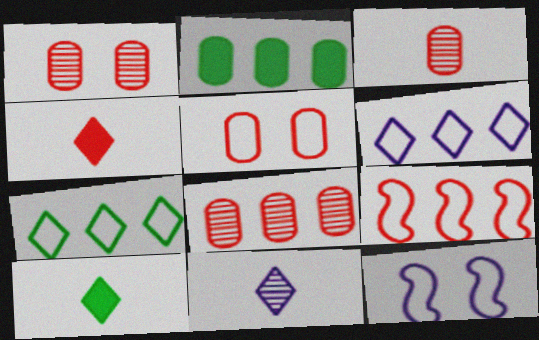[[1, 3, 8], 
[1, 4, 9], 
[8, 10, 12]]